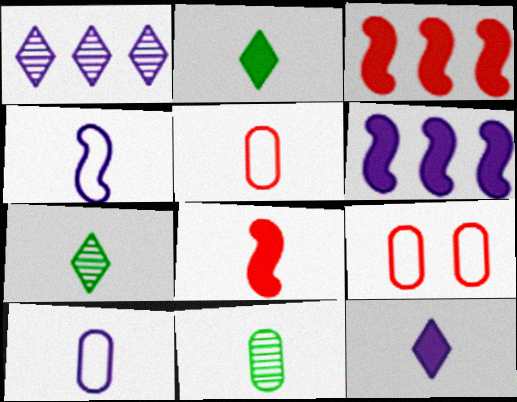[[6, 7, 9], 
[7, 8, 10]]